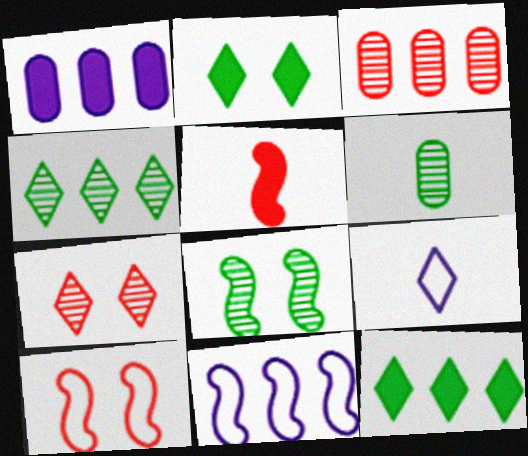[[1, 2, 5], 
[3, 11, 12], 
[4, 6, 8], 
[5, 6, 9], 
[5, 8, 11], 
[7, 9, 12]]